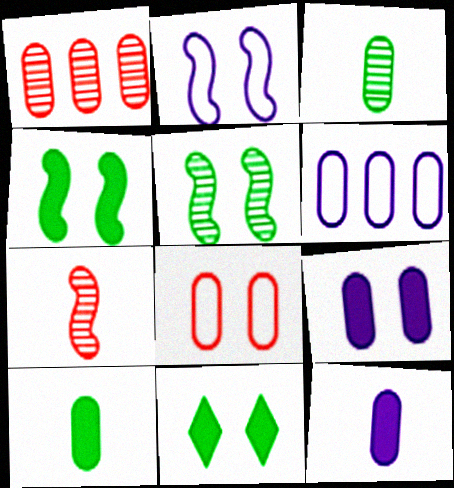[[6, 7, 11]]